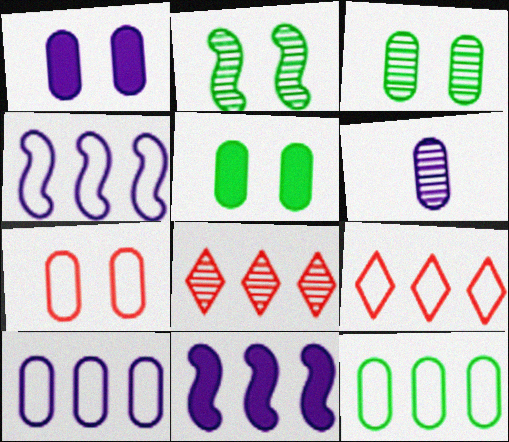[[1, 3, 7], 
[1, 6, 10], 
[2, 6, 8], 
[4, 9, 12], 
[8, 11, 12]]